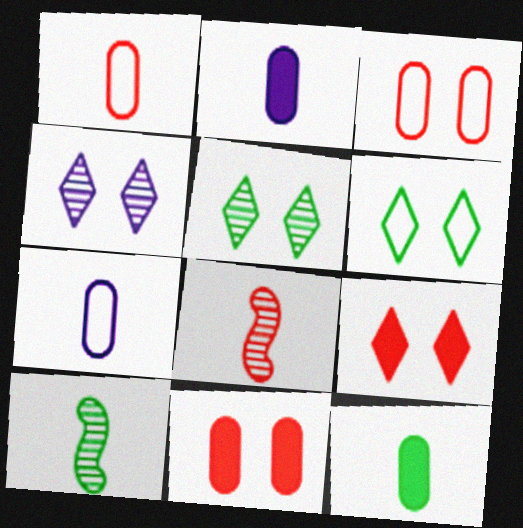[[4, 6, 9]]